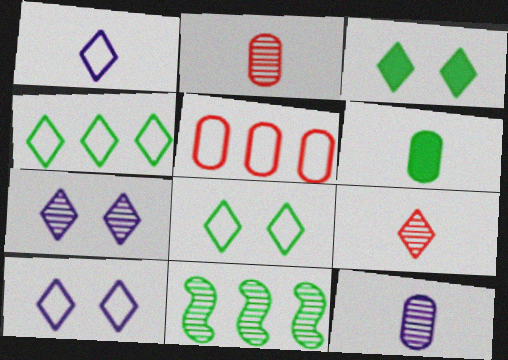[[2, 7, 11], 
[6, 8, 11]]